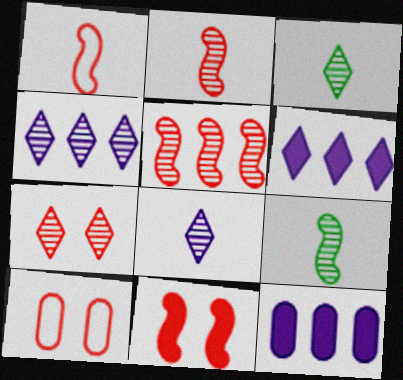[[1, 5, 11], 
[3, 4, 7], 
[6, 9, 10], 
[7, 10, 11]]